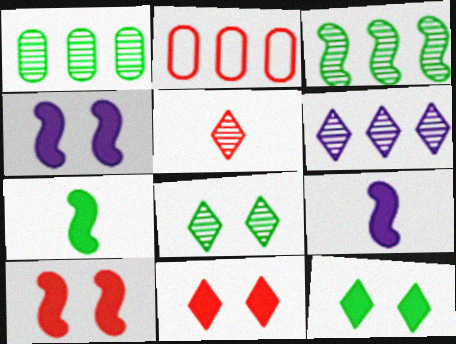[[2, 5, 10], 
[2, 8, 9], 
[5, 6, 8]]